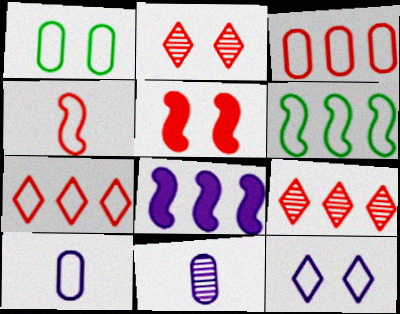[[1, 3, 10], 
[8, 11, 12]]